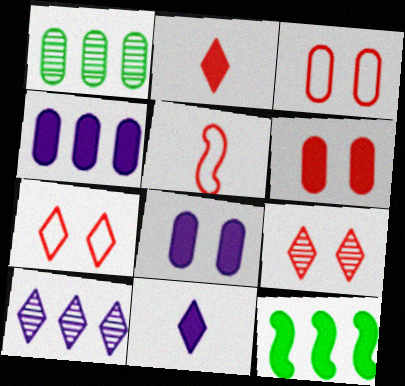[[2, 8, 12], 
[6, 11, 12]]